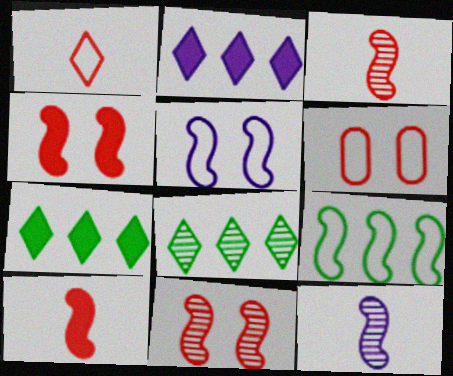[[4, 9, 12], 
[6, 7, 12]]